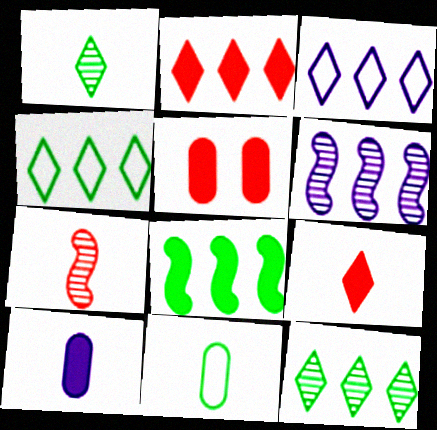[[2, 3, 12]]